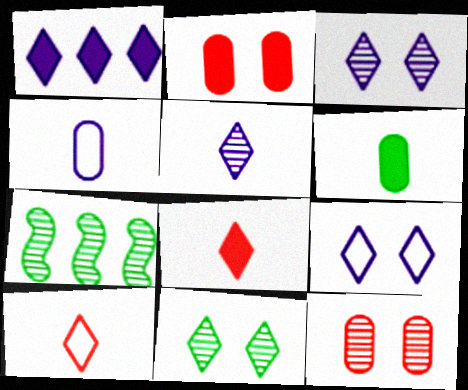[[1, 5, 9], 
[1, 10, 11], 
[5, 7, 12]]